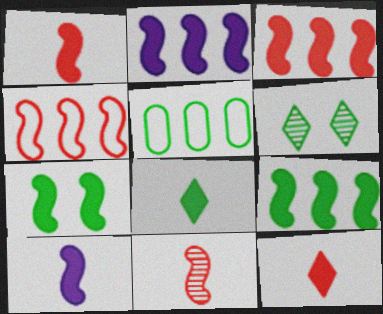[[1, 2, 7], 
[2, 3, 9], 
[3, 7, 10]]